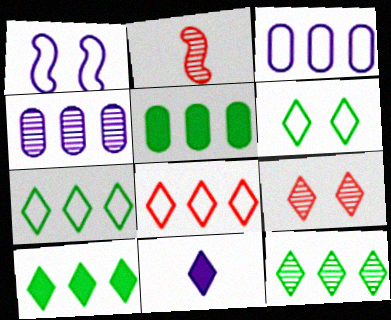[[1, 4, 11], 
[7, 9, 11], 
[7, 10, 12]]